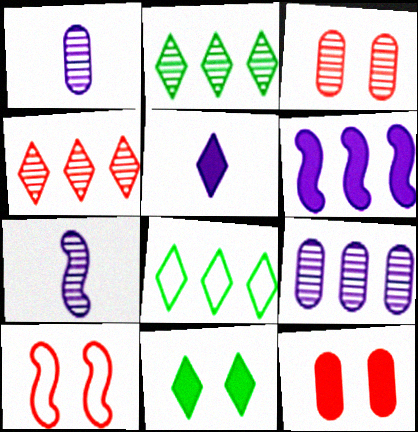[[2, 3, 7], 
[7, 8, 12]]